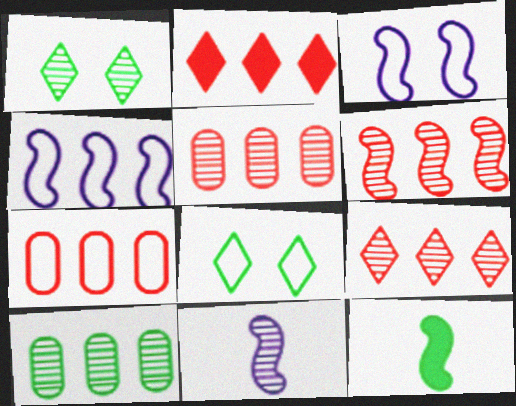[[1, 5, 11], 
[2, 4, 10], 
[2, 6, 7], 
[3, 6, 12], 
[5, 6, 9], 
[8, 10, 12]]